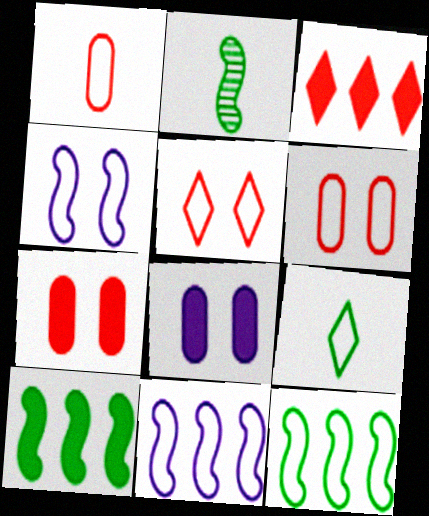[[6, 9, 11]]